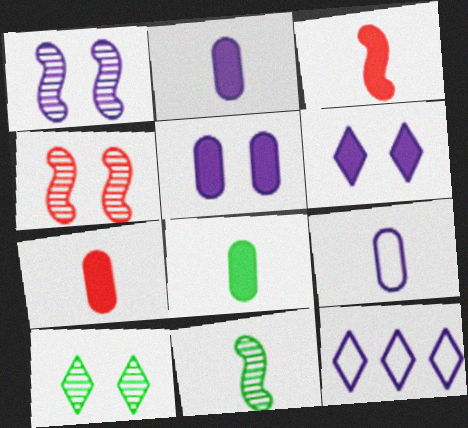[[1, 2, 12], 
[2, 7, 8], 
[4, 8, 12]]